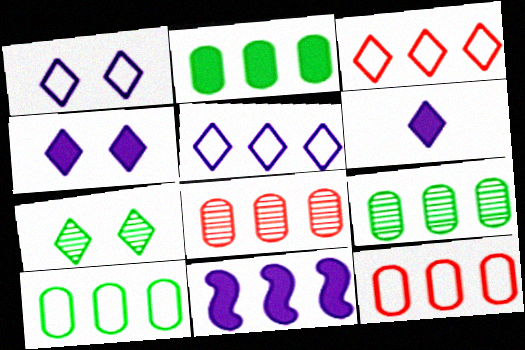[[2, 9, 10], 
[3, 6, 7], 
[3, 9, 11]]